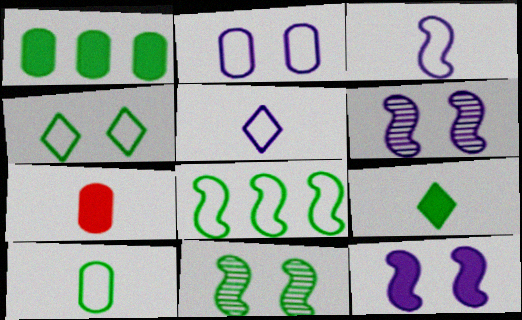[[4, 8, 10]]